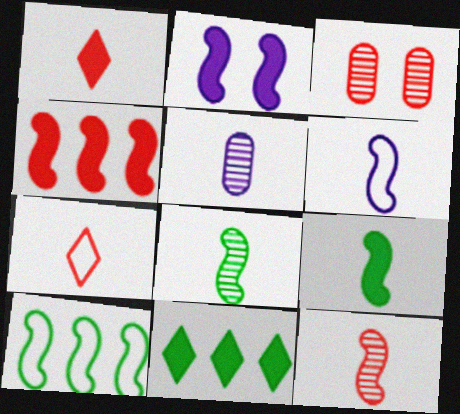[[2, 4, 9], 
[2, 10, 12], 
[3, 4, 7], 
[3, 6, 11], 
[5, 7, 9], 
[6, 9, 12]]